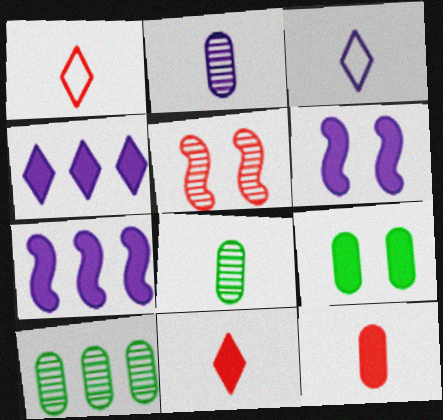[[1, 6, 10], 
[7, 9, 11]]